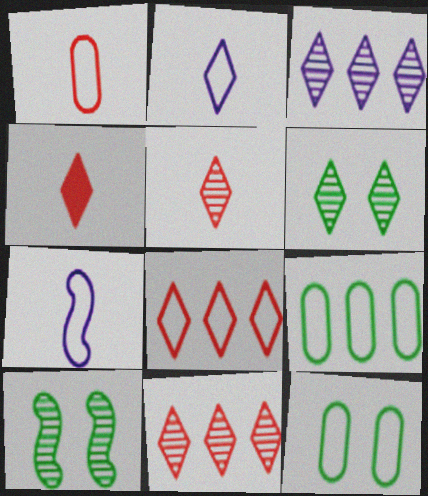[[3, 5, 6], 
[7, 8, 12]]